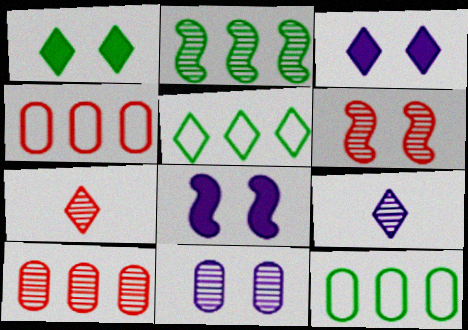[[2, 7, 11], 
[3, 5, 7], 
[6, 7, 10], 
[7, 8, 12]]